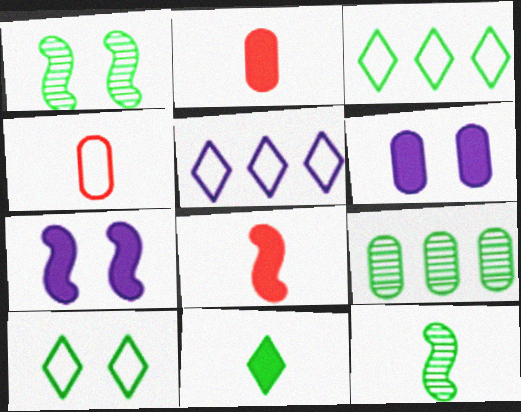[[1, 2, 5], 
[4, 6, 9]]